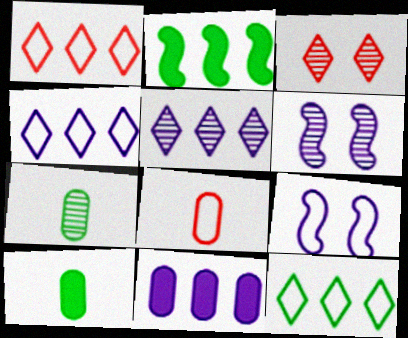[[1, 4, 12], 
[1, 6, 10], 
[8, 9, 12]]